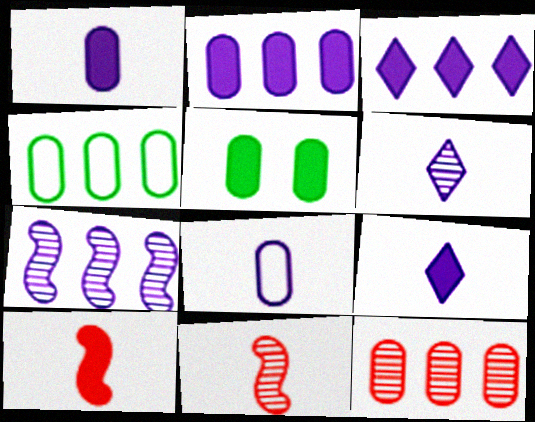[[2, 4, 12], 
[3, 5, 10], 
[5, 8, 12]]